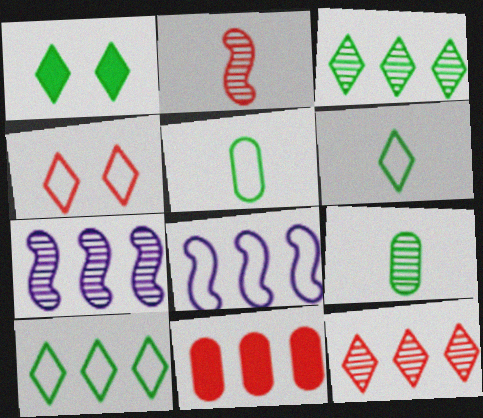[[1, 3, 6], 
[2, 4, 11], 
[3, 8, 11], 
[4, 5, 8], 
[7, 10, 11]]